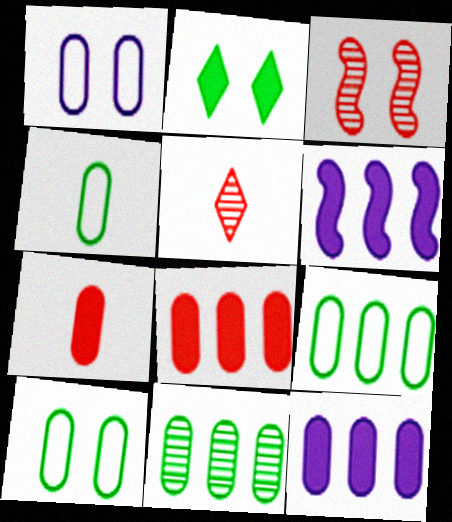[[1, 2, 3], 
[1, 7, 11], 
[2, 6, 7], 
[4, 9, 10], 
[5, 6, 10]]